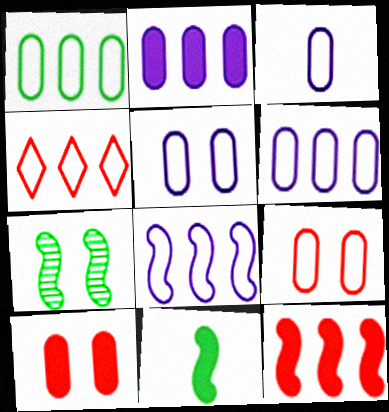[[1, 3, 9], 
[1, 4, 8], 
[3, 5, 6]]